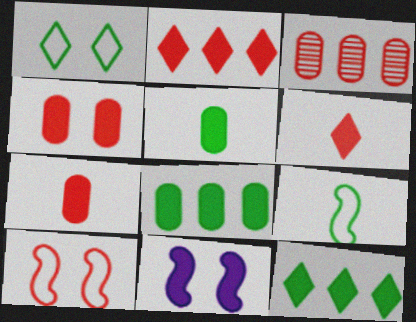[[2, 5, 11], 
[3, 6, 10], 
[6, 8, 11], 
[7, 11, 12]]